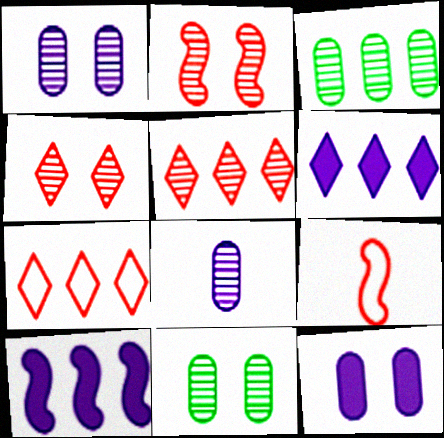[[3, 7, 10], 
[6, 9, 11]]